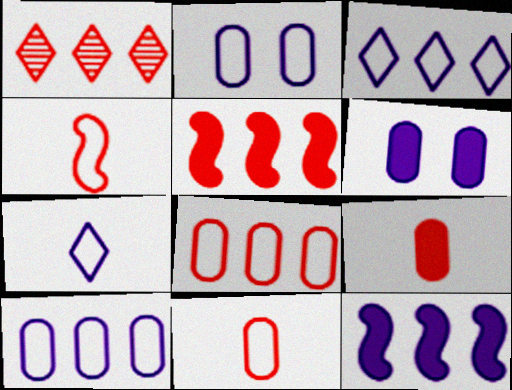[[1, 5, 8]]